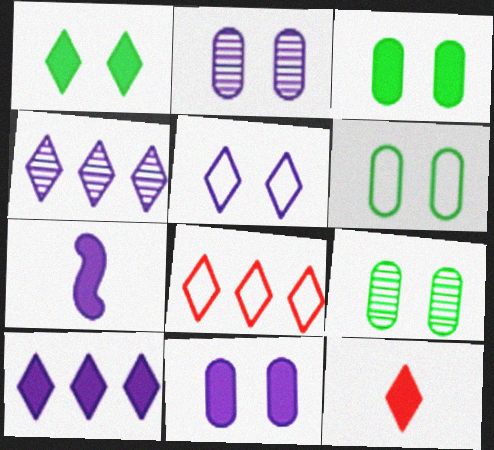[[1, 10, 12], 
[3, 6, 9], 
[7, 8, 9], 
[7, 10, 11]]